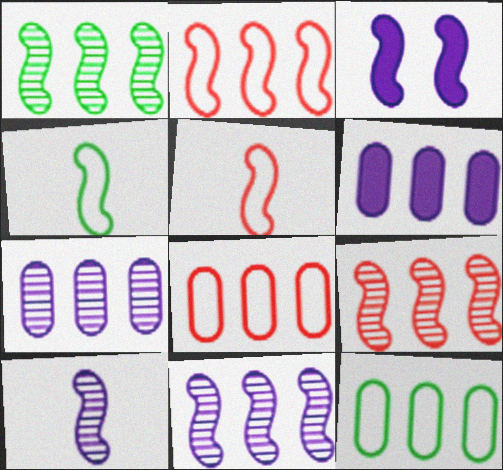[[1, 3, 5], 
[1, 9, 11], 
[3, 4, 9]]